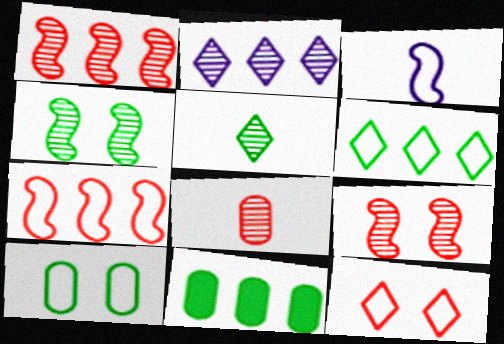[[2, 4, 8], 
[2, 7, 11]]